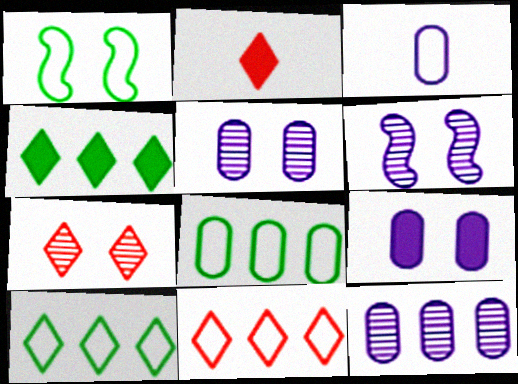[[1, 2, 12], 
[1, 3, 11], 
[1, 7, 9], 
[2, 6, 8], 
[2, 7, 11], 
[3, 9, 12]]